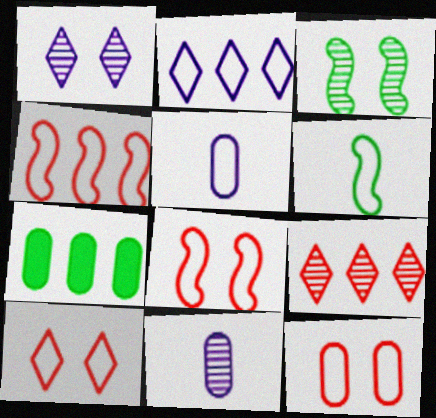[[2, 6, 12], 
[3, 9, 11], 
[7, 11, 12], 
[8, 10, 12]]